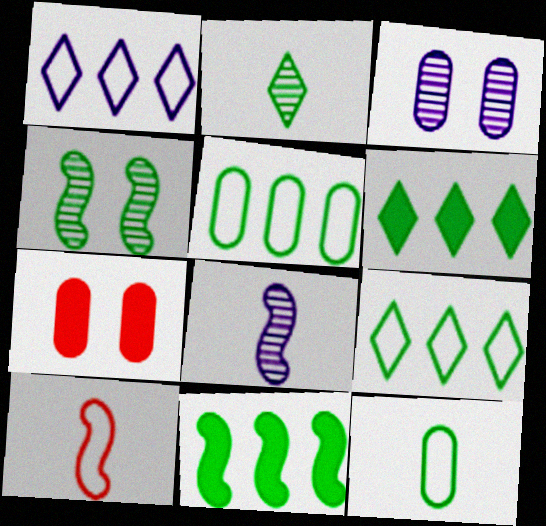[[3, 6, 10], 
[4, 6, 12], 
[7, 8, 9]]